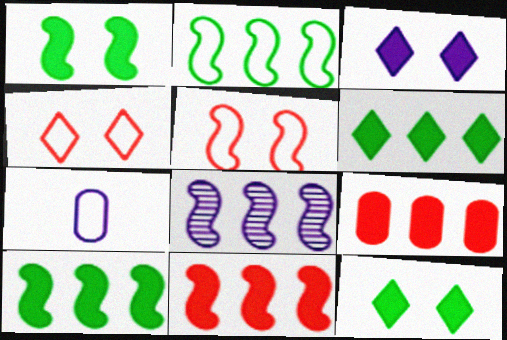[[2, 4, 7], 
[2, 8, 11], 
[3, 7, 8]]